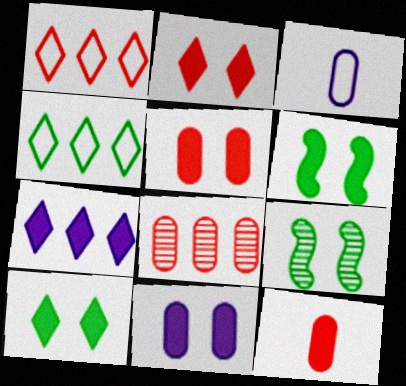[[2, 6, 11], 
[6, 7, 12]]